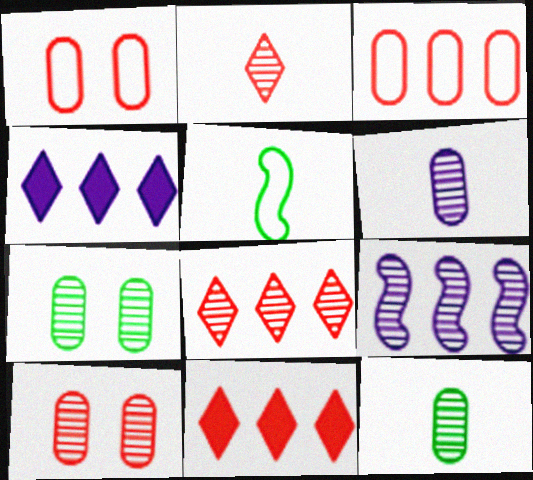[[2, 7, 9], 
[4, 5, 10]]